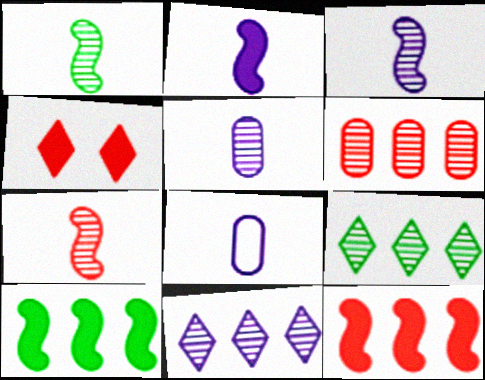[[1, 3, 7]]